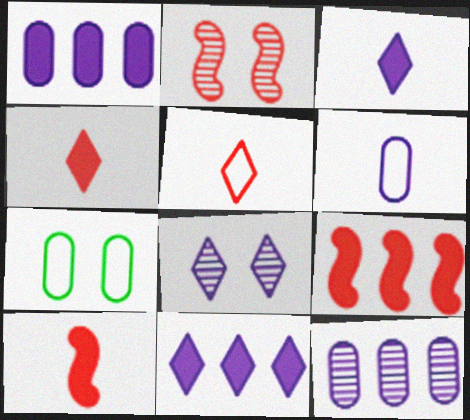[]